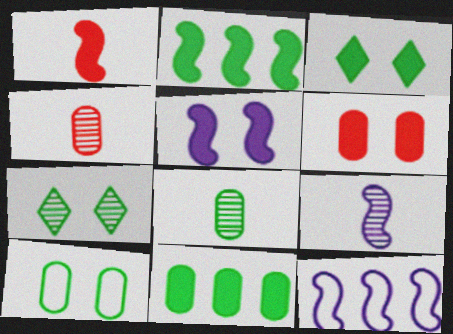[[1, 2, 5], 
[3, 4, 12], 
[3, 5, 6], 
[5, 9, 12], 
[8, 10, 11]]